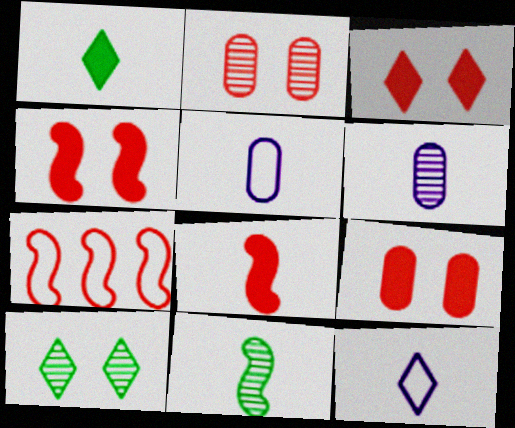[[3, 4, 9]]